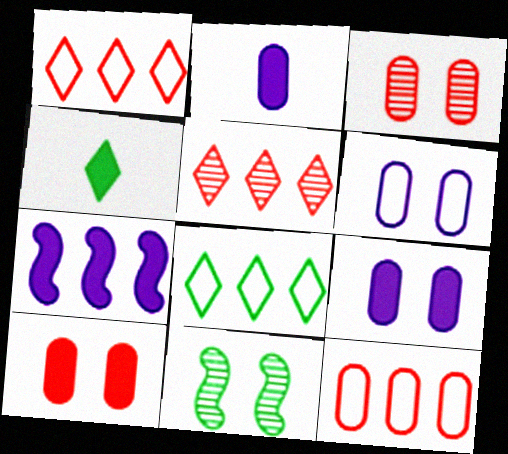[[1, 2, 11], 
[4, 7, 10]]